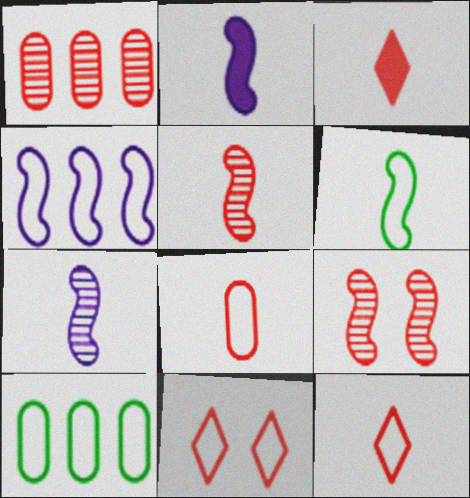[[2, 5, 6], 
[3, 5, 8]]